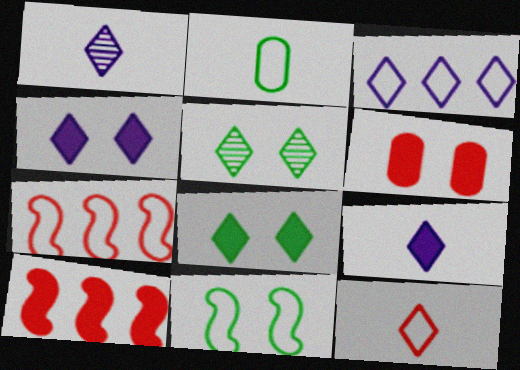[[1, 3, 4]]